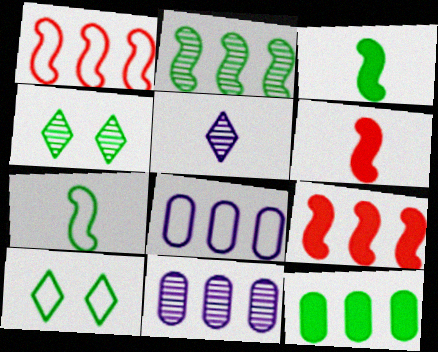[[4, 6, 8], 
[4, 7, 12], 
[6, 10, 11]]